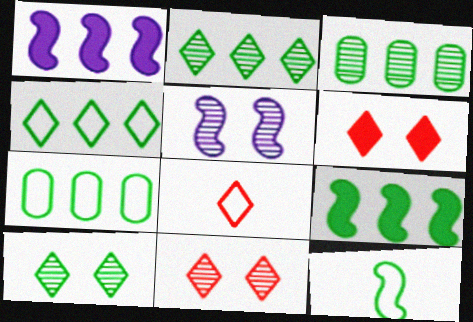[[2, 7, 9], 
[3, 4, 9]]